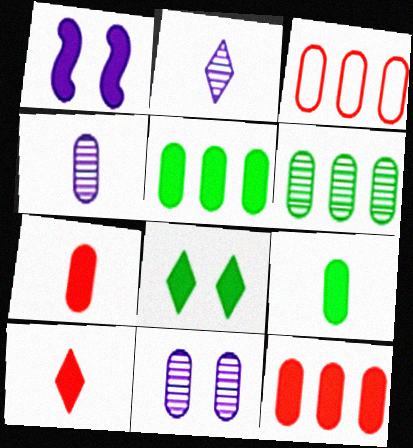[[1, 5, 10], 
[3, 9, 11]]